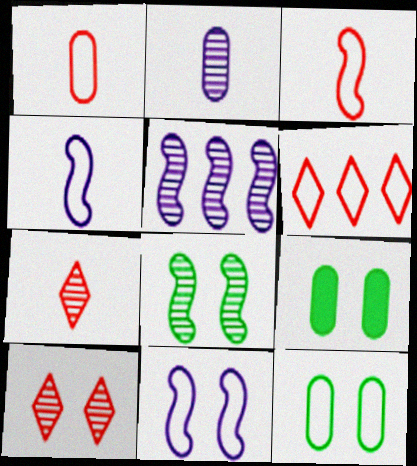[[4, 6, 12], 
[9, 10, 11]]